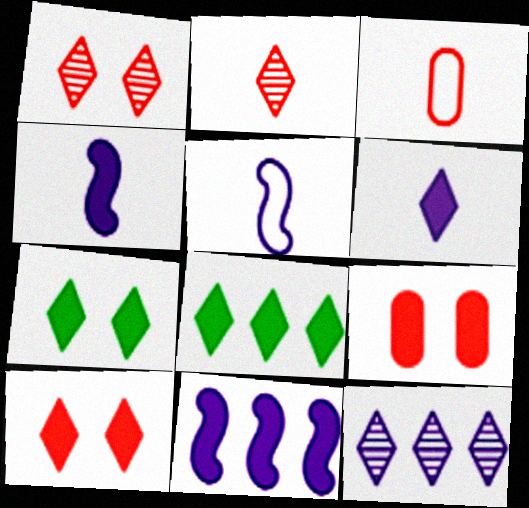[[4, 8, 9], 
[6, 8, 10]]